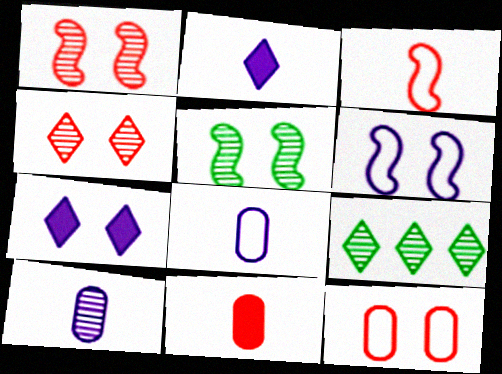[[1, 9, 10], 
[5, 7, 12], 
[6, 9, 11]]